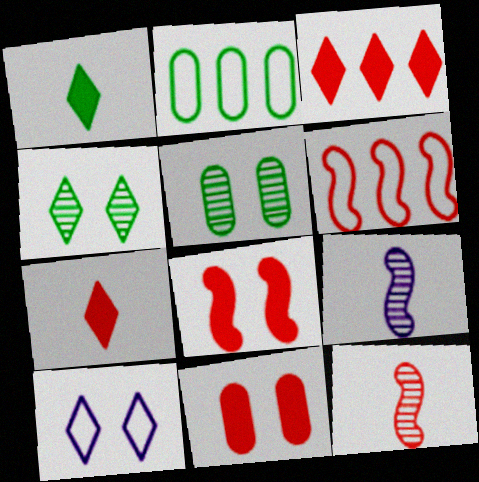[[5, 8, 10], 
[6, 8, 12]]